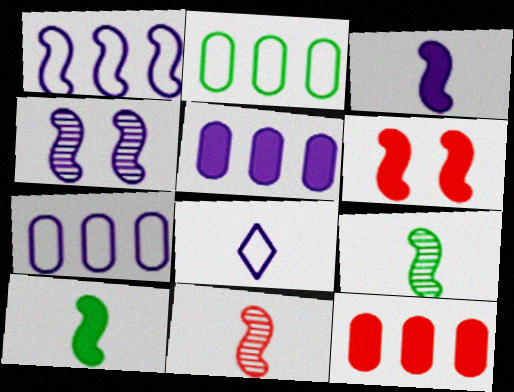[[1, 3, 4], 
[1, 6, 9], 
[4, 5, 8]]